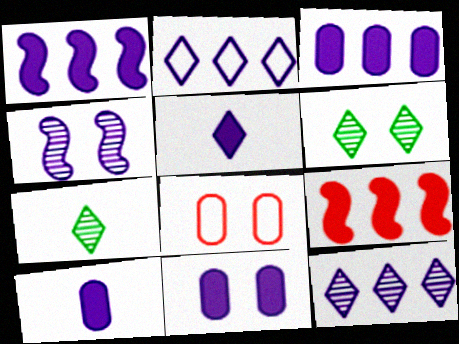[[1, 5, 11], 
[1, 7, 8], 
[2, 4, 10], 
[3, 10, 11]]